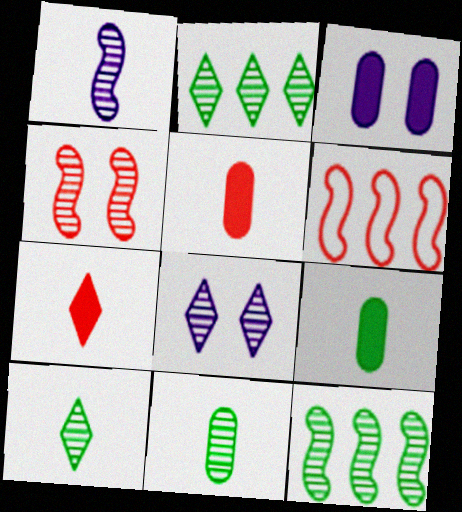[[1, 4, 12], 
[3, 6, 10], 
[6, 8, 9]]